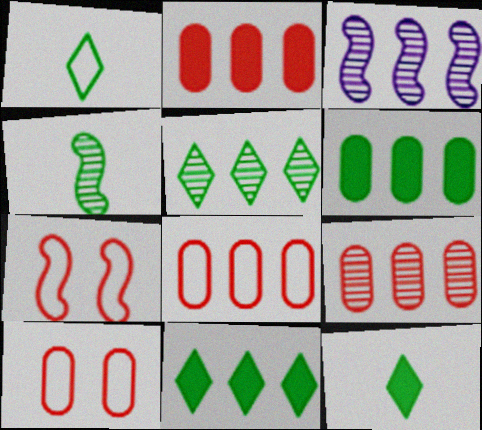[[2, 8, 9], 
[3, 5, 9], 
[3, 8, 11], 
[3, 10, 12]]